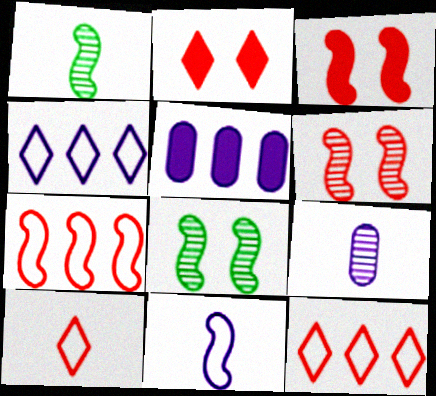[[5, 8, 10]]